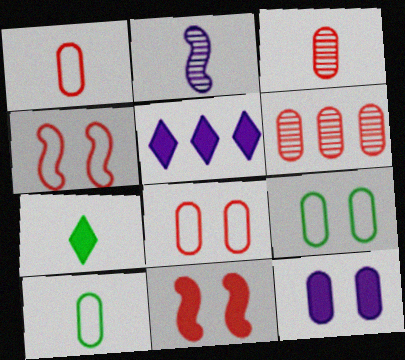[[1, 2, 7], 
[6, 10, 12]]